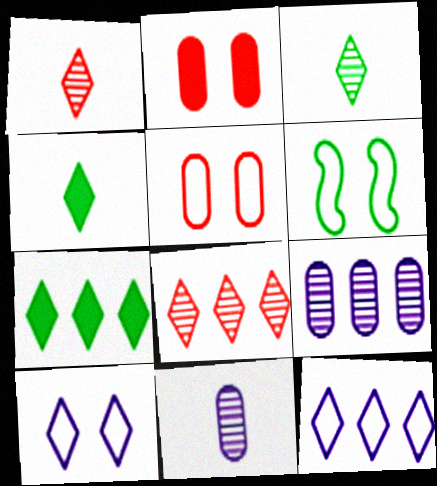[[1, 7, 10], 
[4, 8, 10], 
[5, 6, 10], 
[7, 8, 12]]